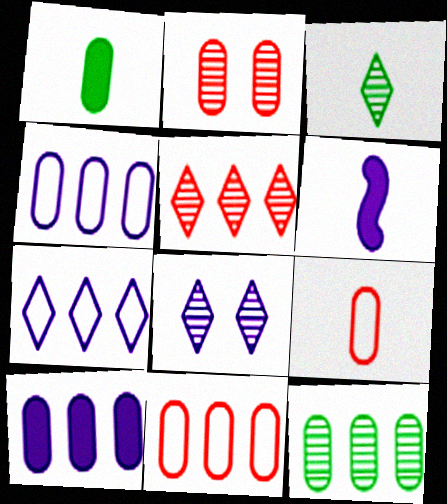[[1, 2, 4], 
[3, 5, 8], 
[3, 6, 9], 
[4, 6, 8], 
[10, 11, 12]]